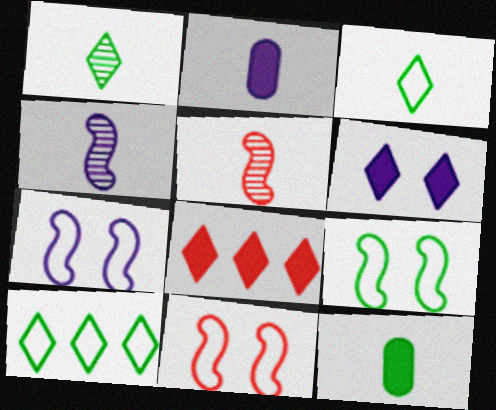[[2, 3, 5], 
[7, 9, 11]]